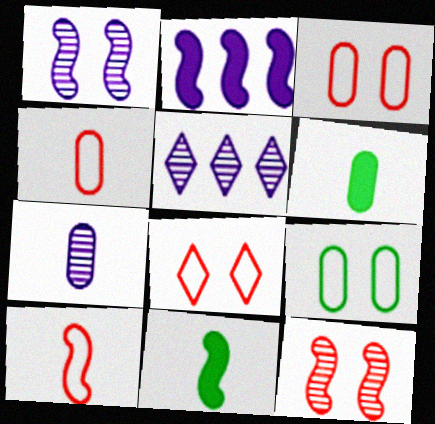[[1, 5, 7], 
[3, 5, 11], 
[4, 6, 7]]